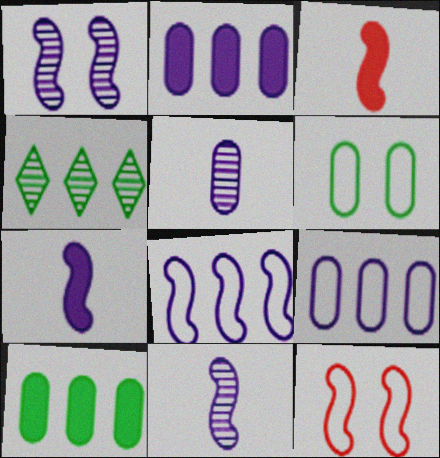[[1, 7, 8]]